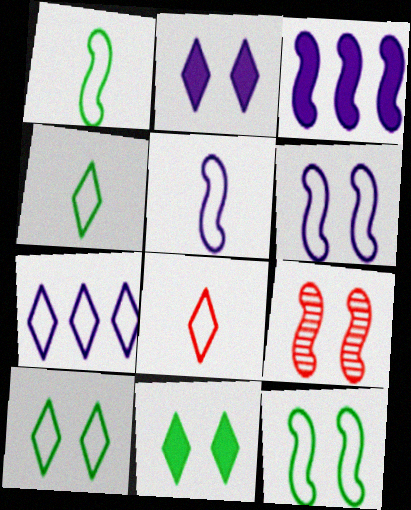[[1, 3, 9], 
[7, 8, 10]]